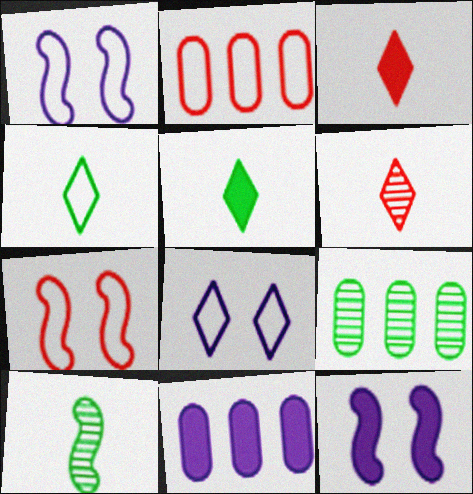[[1, 2, 4], 
[1, 3, 9], 
[2, 9, 11]]